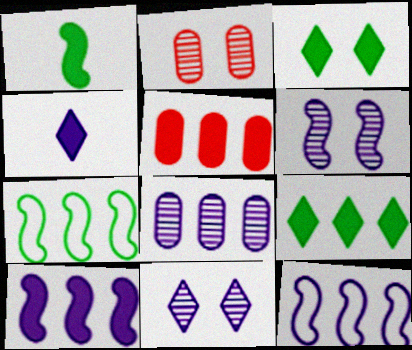[[2, 4, 7], 
[5, 9, 10]]